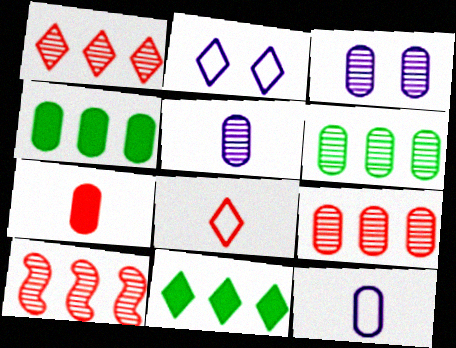[[1, 9, 10]]